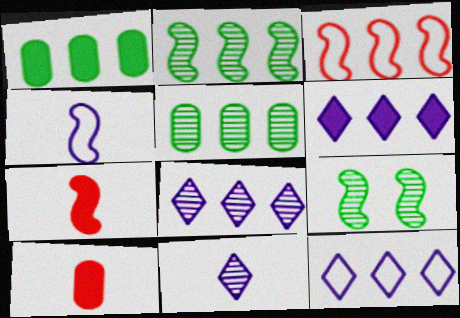[[1, 3, 8], 
[3, 5, 6], 
[6, 8, 12], 
[9, 10, 12]]